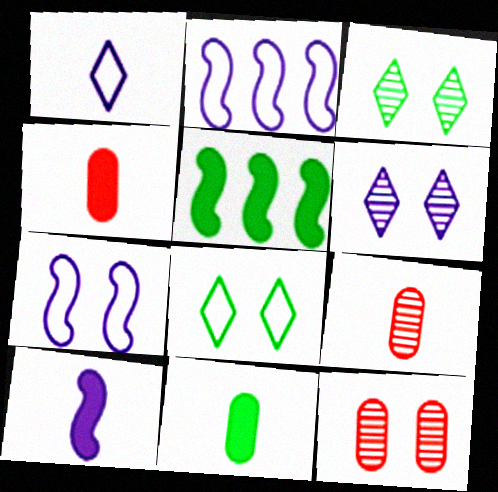[[1, 5, 12], 
[2, 3, 4]]